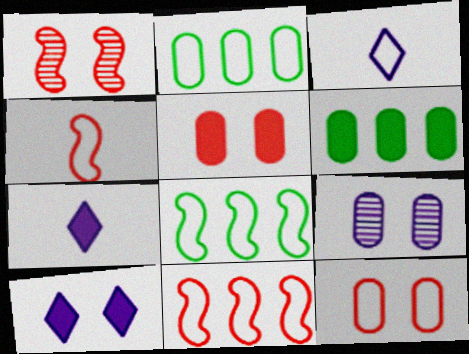[[1, 2, 7], 
[1, 3, 6], 
[3, 8, 12]]